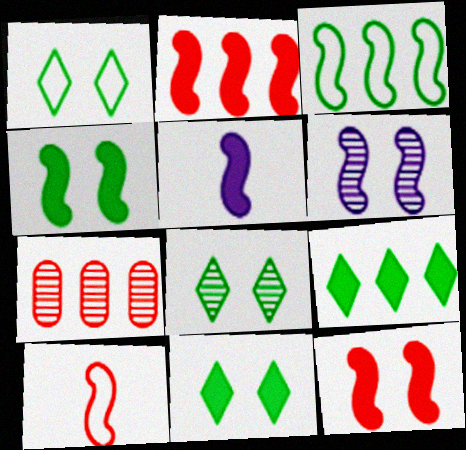[[1, 5, 7], 
[1, 8, 11], 
[2, 4, 5]]